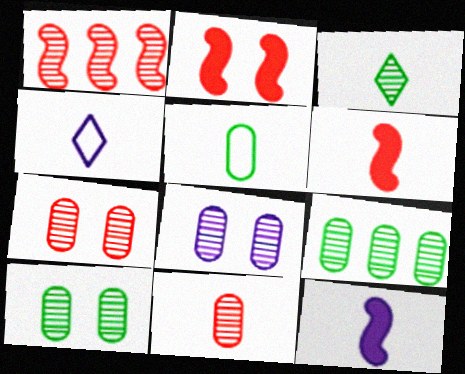[[1, 3, 8], 
[2, 4, 9], 
[7, 8, 10], 
[8, 9, 11]]